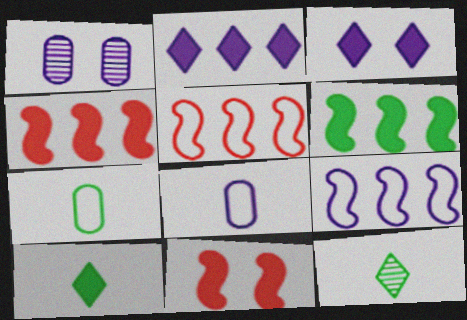[[1, 5, 10]]